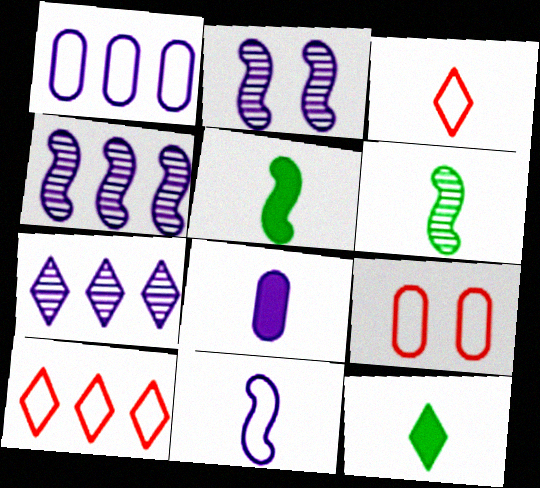[[3, 6, 8], 
[4, 9, 12], 
[5, 7, 9]]